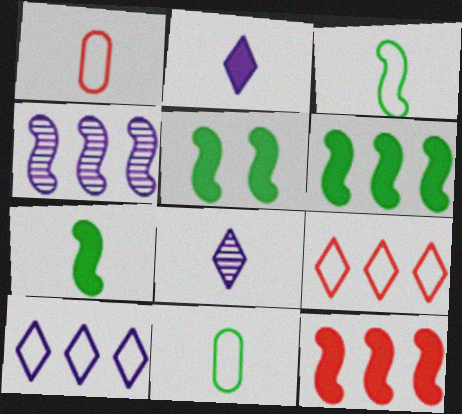[[1, 7, 8], 
[5, 6, 7]]